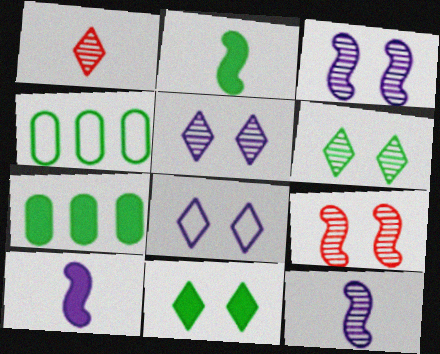[[2, 4, 6], 
[2, 7, 11]]